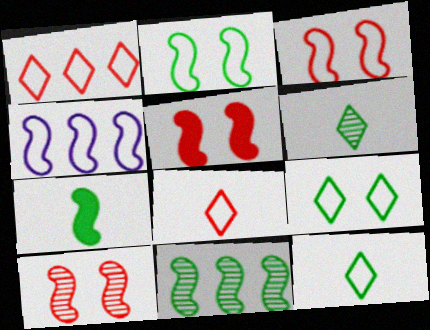[[2, 7, 11], 
[3, 5, 10], 
[4, 7, 10]]